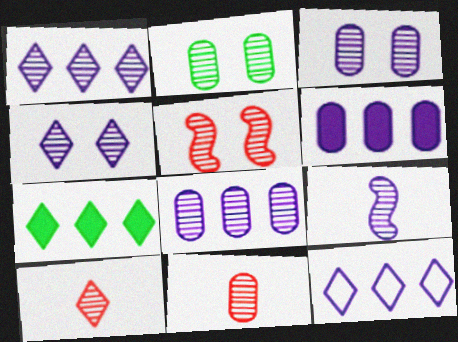[[1, 3, 9], 
[2, 4, 5], 
[2, 8, 11], 
[4, 8, 9]]